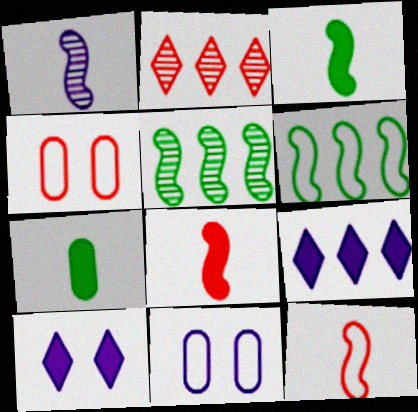[[1, 3, 12], 
[1, 9, 11], 
[2, 3, 11], 
[2, 4, 8]]